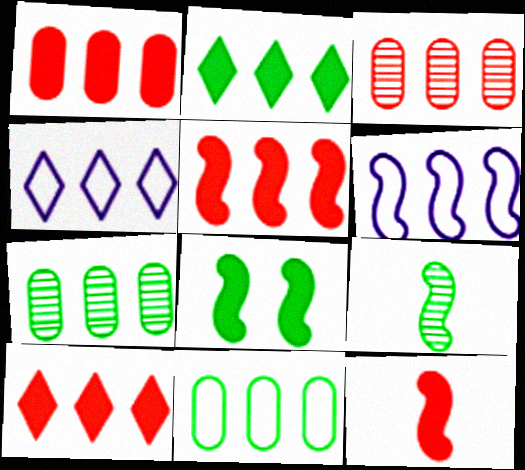[[1, 5, 10], 
[2, 3, 6], 
[4, 5, 7], 
[6, 7, 10]]